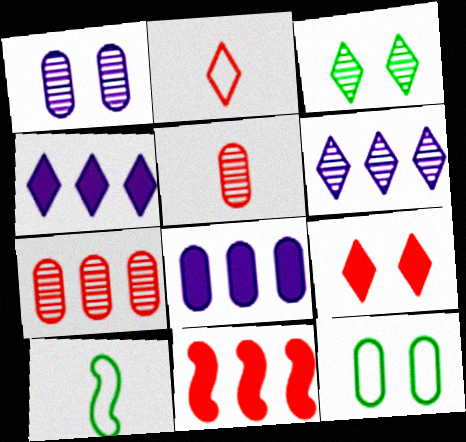[[2, 3, 4], 
[5, 8, 12]]